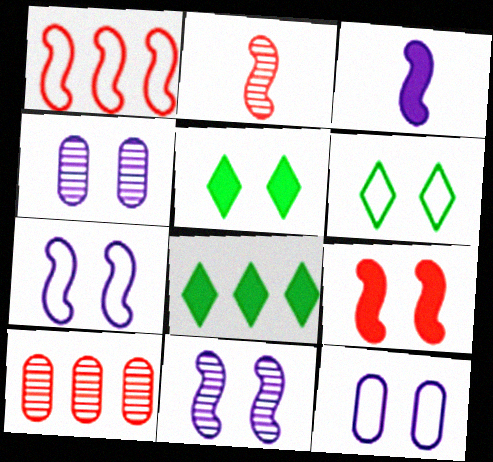[[1, 2, 9], 
[2, 8, 12], 
[3, 6, 10], 
[4, 6, 9]]